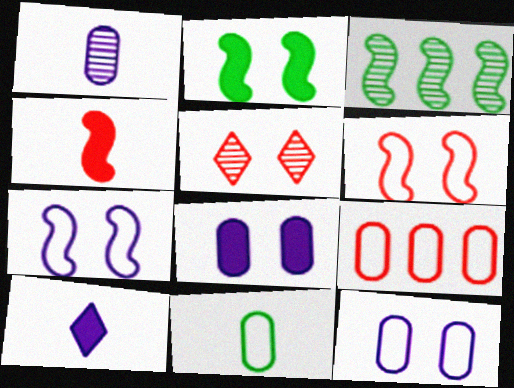[[1, 3, 5], 
[2, 5, 12], 
[3, 4, 7], 
[4, 5, 9], 
[9, 11, 12]]